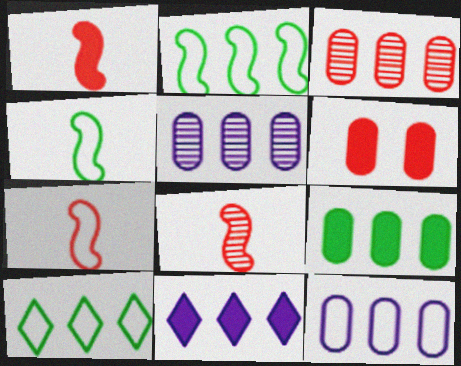[[1, 7, 8], 
[2, 3, 11], 
[3, 9, 12]]